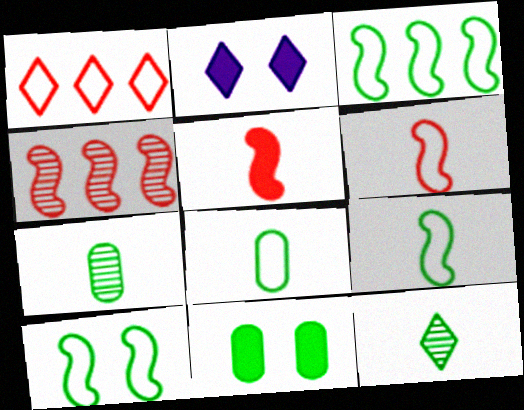[[1, 2, 12], 
[2, 4, 8], 
[3, 9, 10], 
[3, 11, 12]]